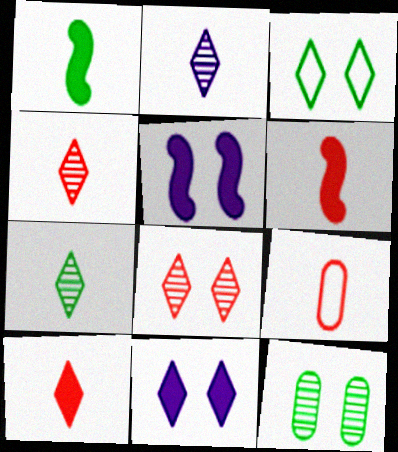[[1, 2, 9], 
[2, 4, 7], 
[3, 8, 11], 
[4, 6, 9]]